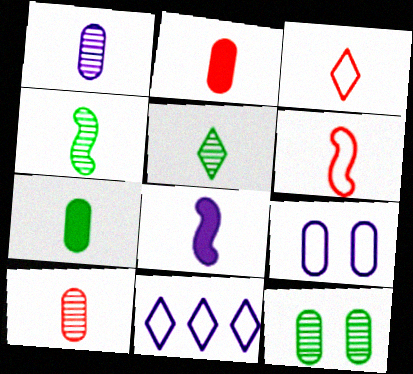[[4, 6, 8]]